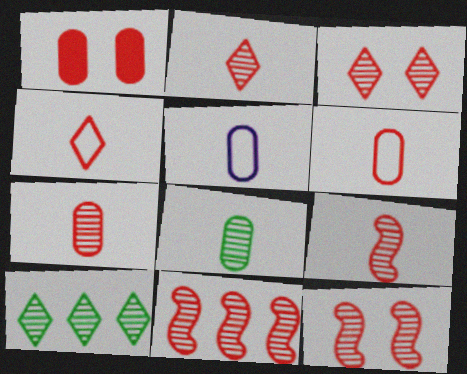[[1, 4, 11], 
[2, 7, 9], 
[3, 7, 11], 
[9, 11, 12]]